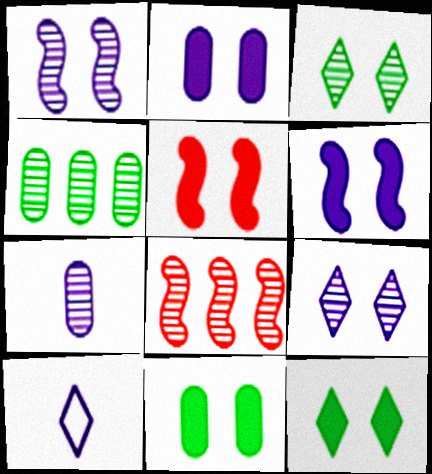[[2, 5, 12], 
[3, 7, 8], 
[4, 5, 10], 
[8, 10, 11]]